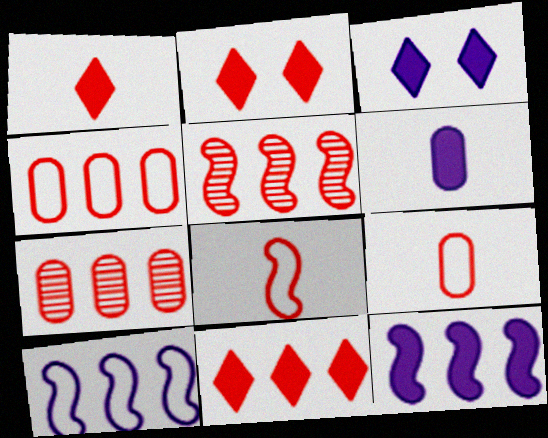[[1, 2, 11], 
[2, 5, 9], 
[2, 7, 8], 
[3, 6, 12], 
[4, 5, 11]]